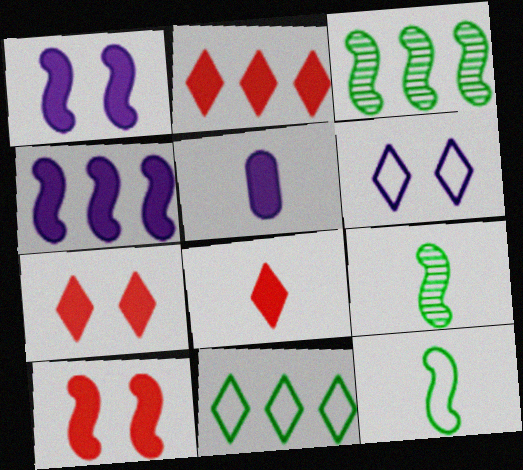[[2, 7, 8]]